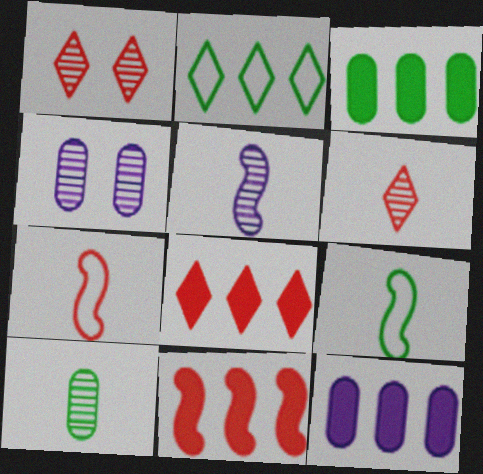[[1, 9, 12], 
[4, 8, 9], 
[5, 6, 10]]